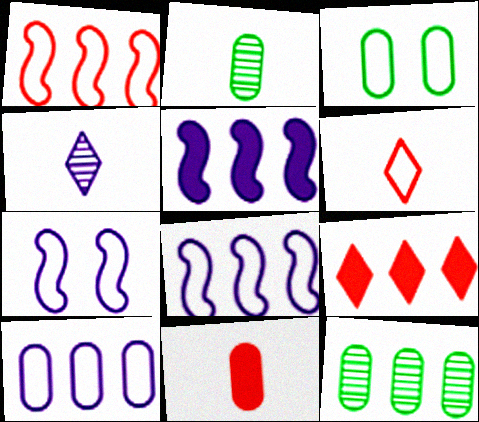[[2, 7, 9], 
[3, 6, 8], 
[8, 9, 12]]